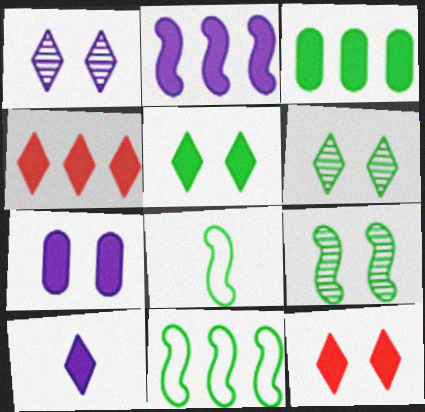[[2, 3, 4], 
[2, 7, 10], 
[3, 6, 8], 
[4, 5, 10]]